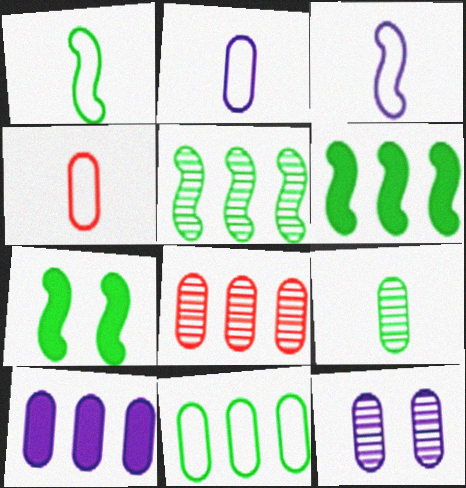[[1, 5, 7], 
[2, 10, 12], 
[8, 9, 12], 
[8, 10, 11]]